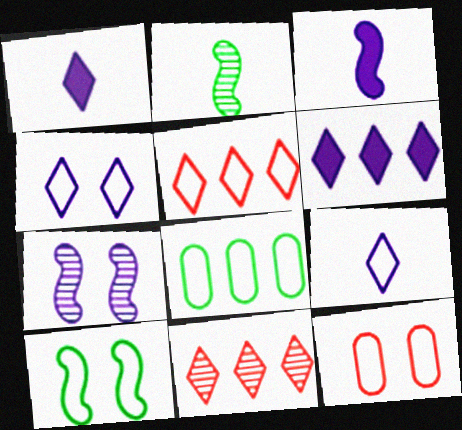[[2, 6, 12], 
[4, 10, 12]]